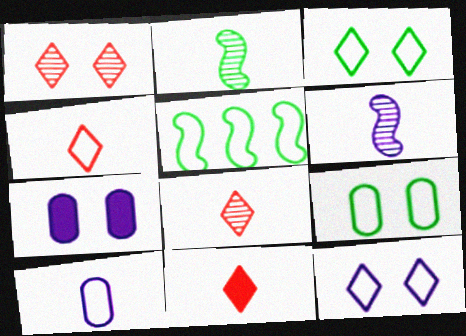[[2, 10, 11], 
[4, 8, 11], 
[5, 7, 8]]